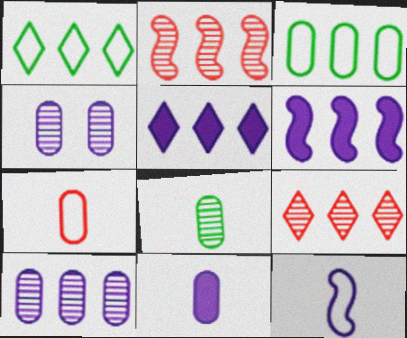[[1, 5, 9], 
[2, 3, 5], 
[3, 6, 9], 
[4, 5, 12], 
[7, 8, 11]]